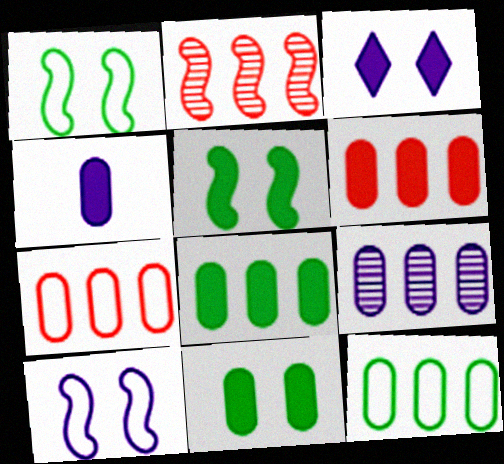[[4, 6, 11], 
[6, 9, 12], 
[7, 8, 9]]